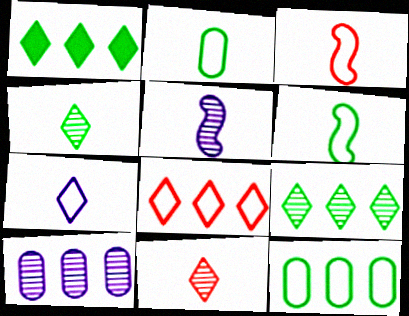[[2, 3, 7]]